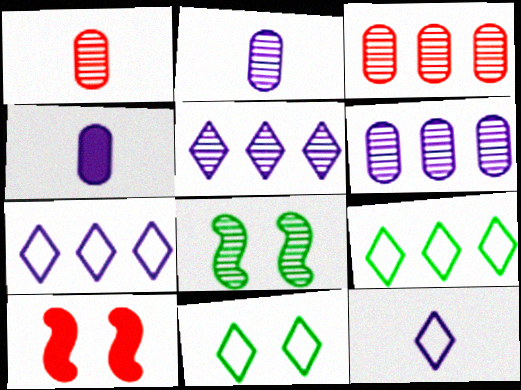[[1, 5, 8], 
[2, 9, 10]]